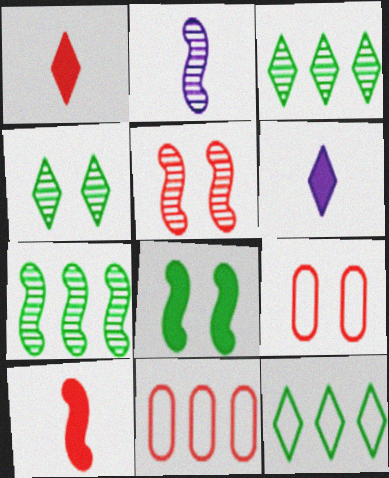[[1, 5, 11], 
[2, 5, 7], 
[6, 7, 9]]